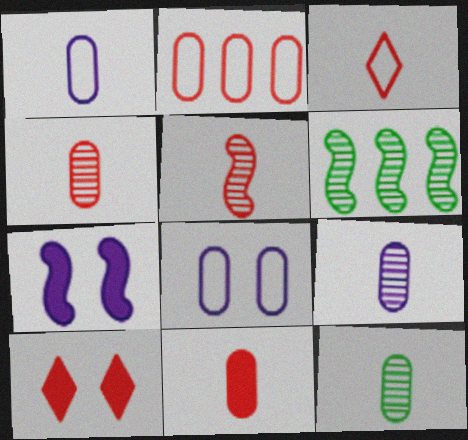[[1, 6, 10], 
[1, 11, 12], 
[2, 5, 10], 
[3, 5, 11], 
[4, 9, 12]]